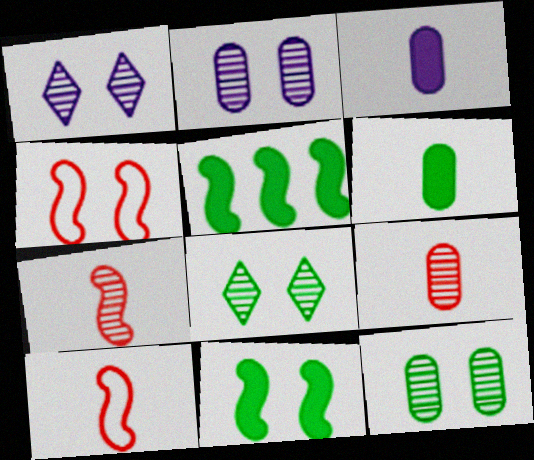[]